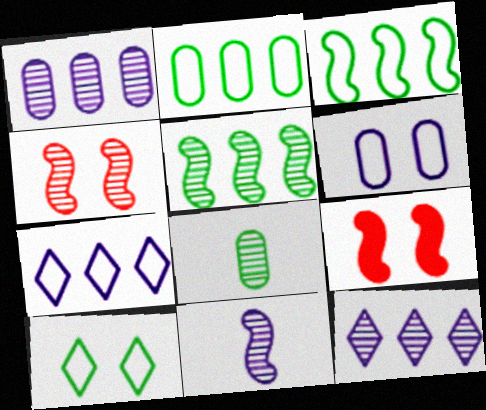[[3, 9, 11], 
[4, 5, 11], 
[4, 8, 12], 
[7, 8, 9]]